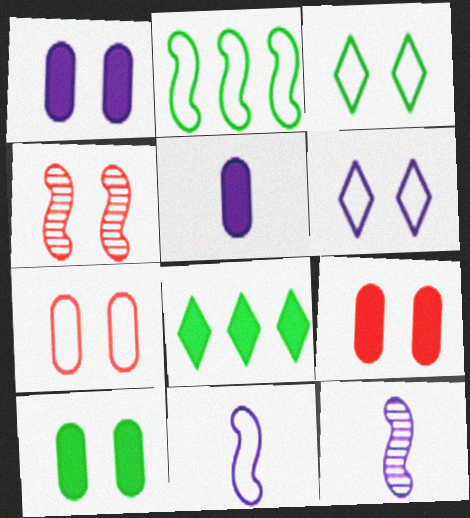[[1, 3, 4], 
[1, 9, 10], 
[4, 6, 10], 
[7, 8, 12]]